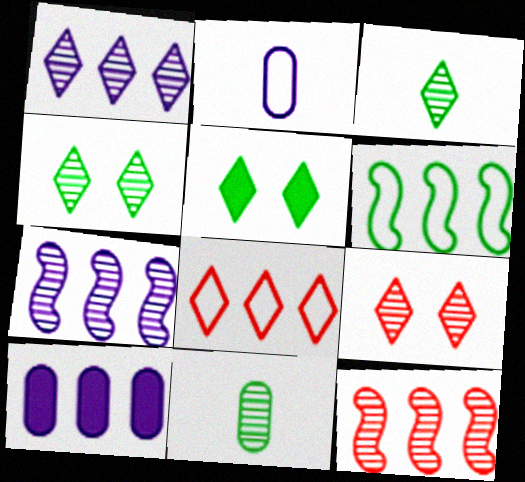[[1, 3, 9], 
[2, 5, 12], 
[5, 6, 11], 
[7, 9, 11]]